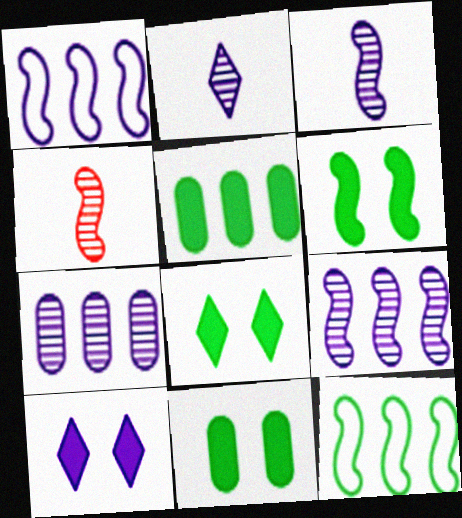[[1, 4, 6], 
[6, 8, 11]]